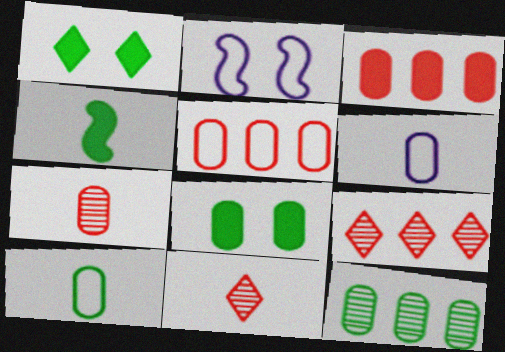[[4, 6, 11], 
[8, 10, 12]]